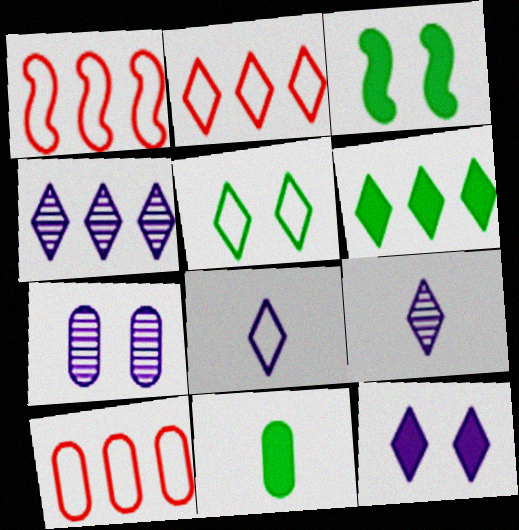[[1, 2, 10], 
[2, 4, 6], 
[2, 5, 8], 
[3, 6, 11], 
[3, 9, 10], 
[4, 8, 12], 
[7, 10, 11]]